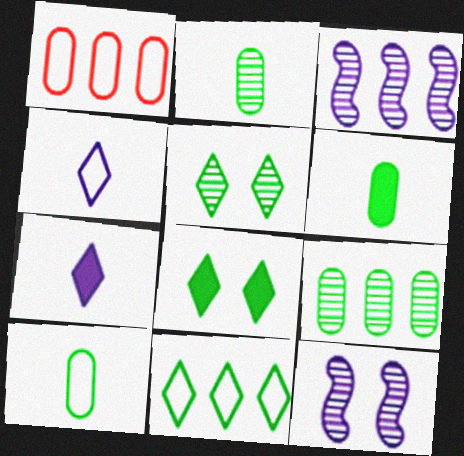[[2, 6, 10]]